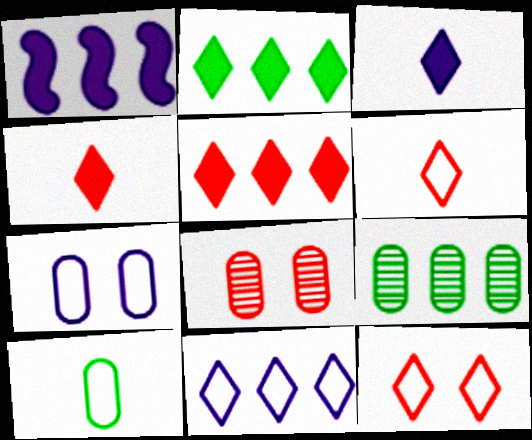[]